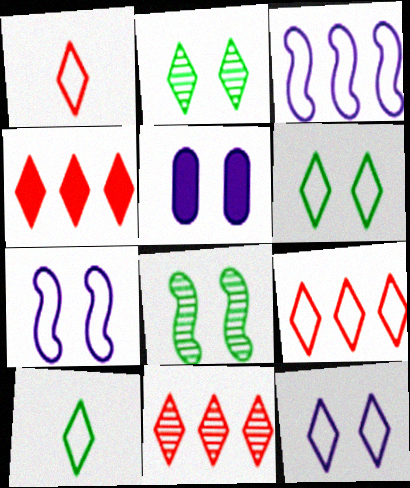[[4, 9, 11], 
[9, 10, 12]]